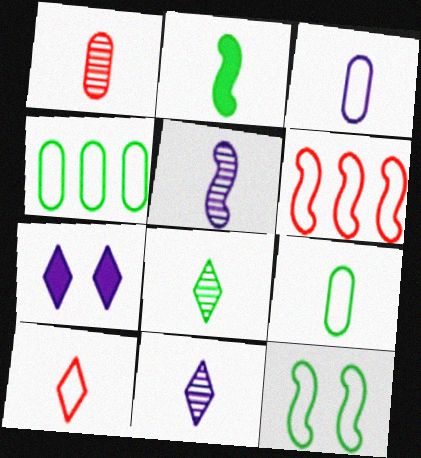[[1, 5, 8], 
[2, 8, 9]]